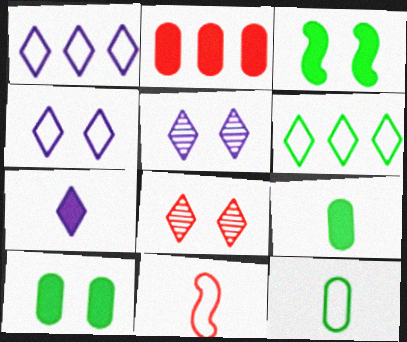[[1, 5, 7], 
[2, 3, 7], 
[2, 8, 11], 
[6, 7, 8]]